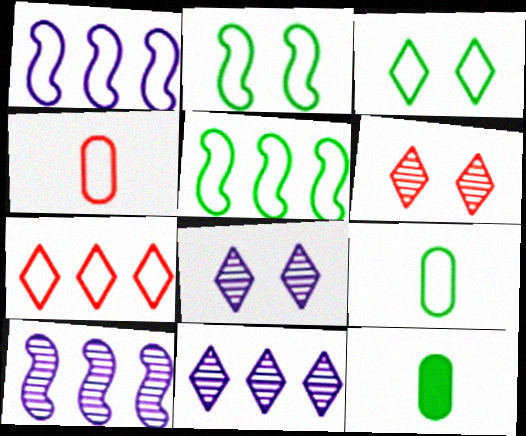[[1, 3, 4], 
[1, 6, 12], 
[3, 5, 9]]